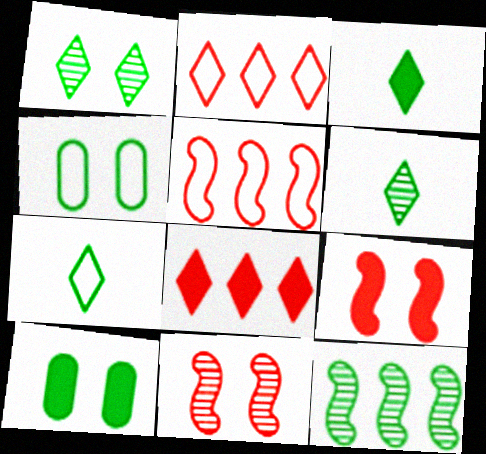[[3, 4, 12], 
[3, 6, 7], 
[7, 10, 12]]